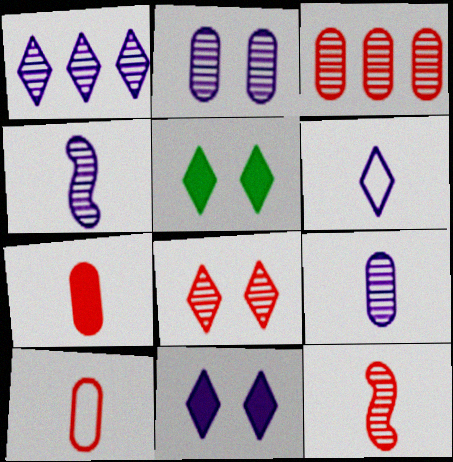[[1, 2, 4], 
[1, 6, 11], 
[3, 8, 12]]